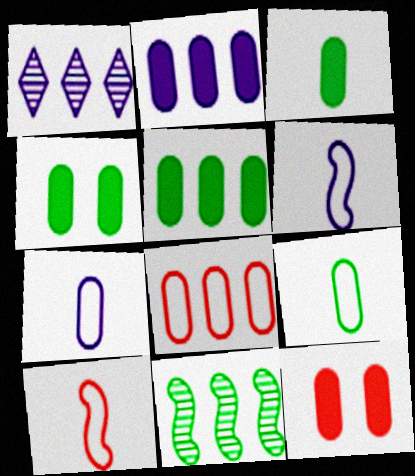[[1, 4, 10], 
[2, 3, 12], 
[3, 4, 5]]